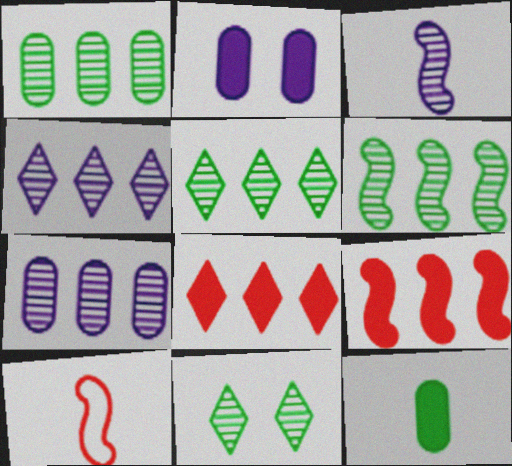[[1, 5, 6], 
[2, 5, 10]]